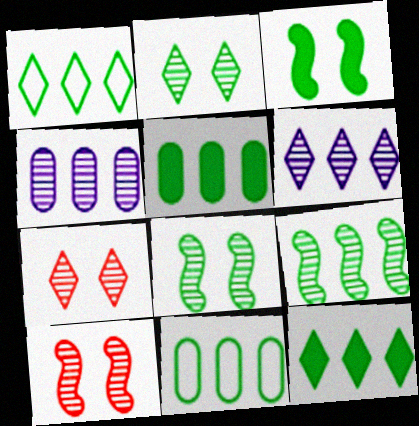[[1, 5, 9], 
[9, 11, 12]]